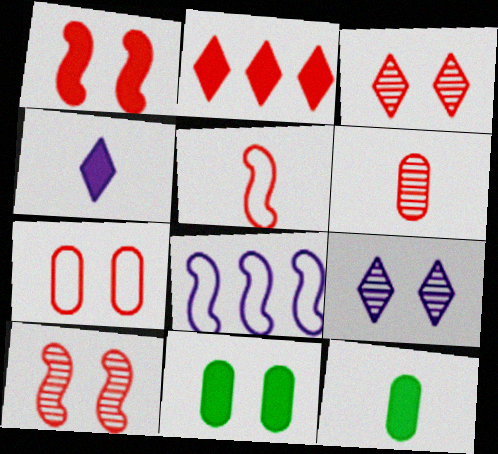[[1, 3, 7], 
[3, 8, 12]]